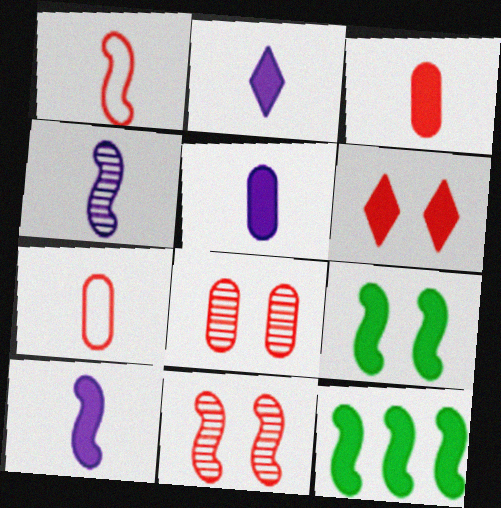[[2, 5, 10], 
[5, 6, 12]]